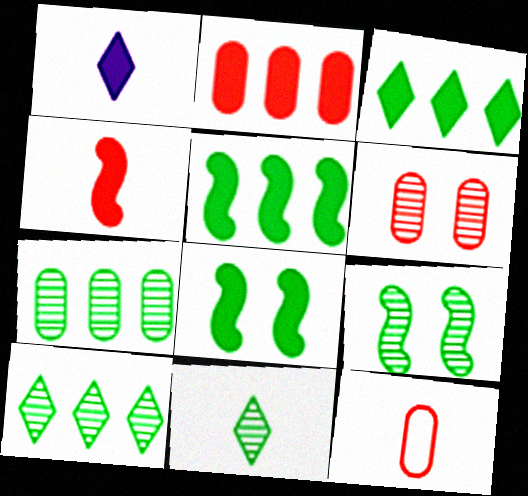[[1, 2, 8], 
[2, 6, 12], 
[7, 9, 11]]